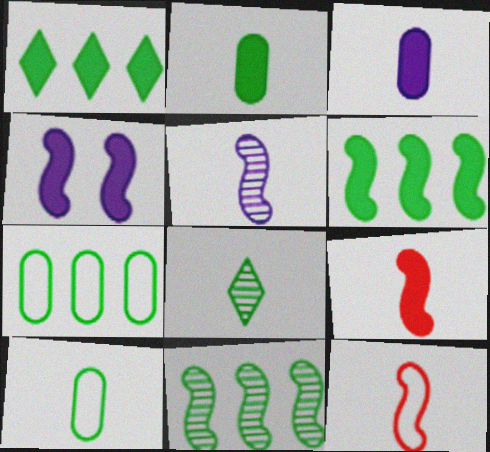[[1, 7, 11], 
[3, 8, 12], 
[4, 6, 9], 
[4, 11, 12]]